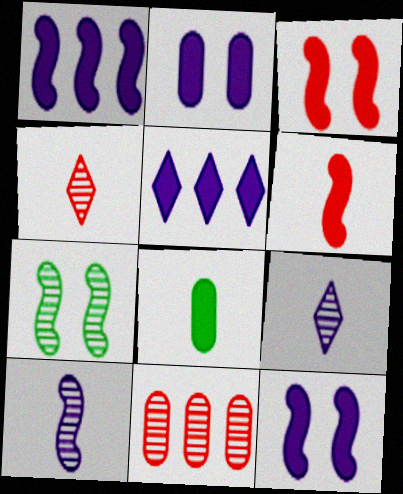[[3, 5, 8], 
[7, 9, 11]]